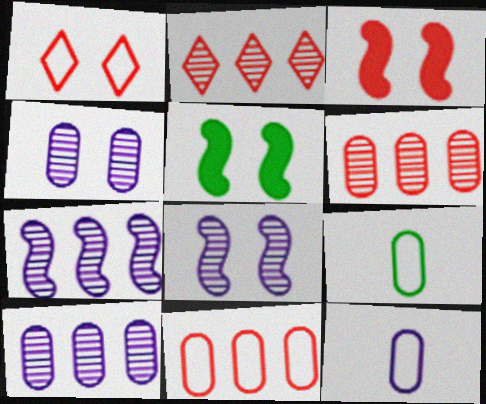[[1, 4, 5], 
[2, 5, 12]]